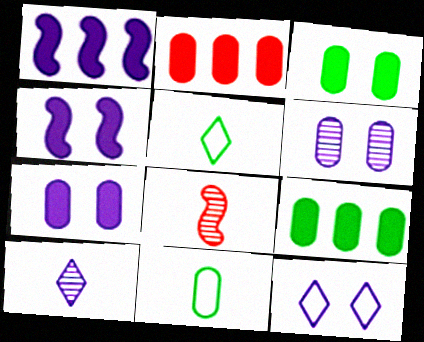[[2, 6, 11], 
[4, 6, 12], 
[8, 9, 12]]